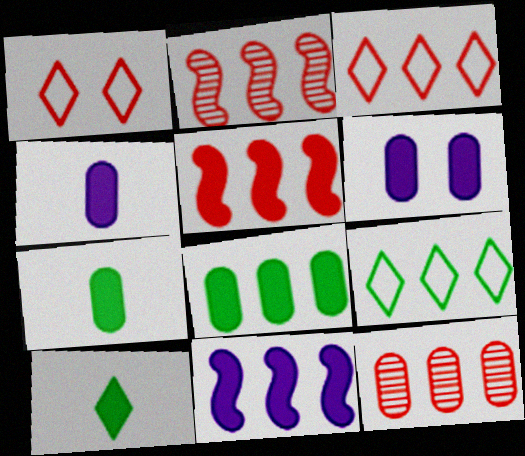[[3, 5, 12], 
[5, 6, 10], 
[9, 11, 12]]